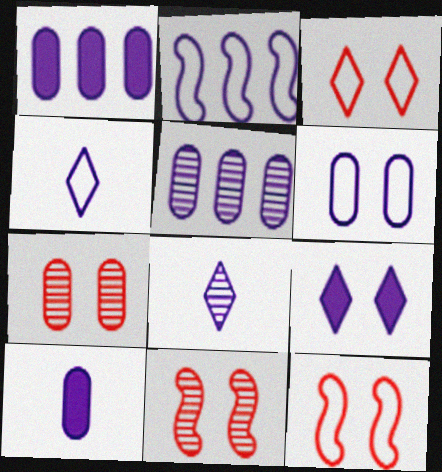[[2, 4, 6], 
[5, 6, 10]]